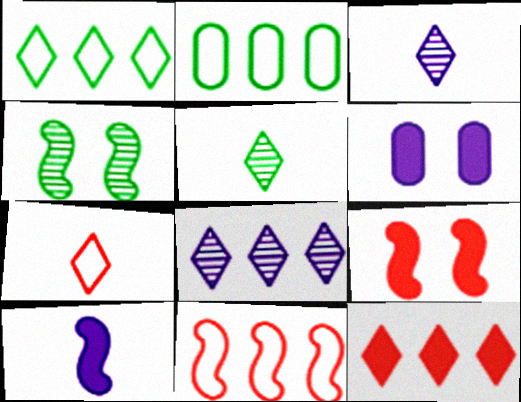[[1, 8, 12], 
[2, 3, 9], 
[4, 10, 11], 
[5, 6, 11]]